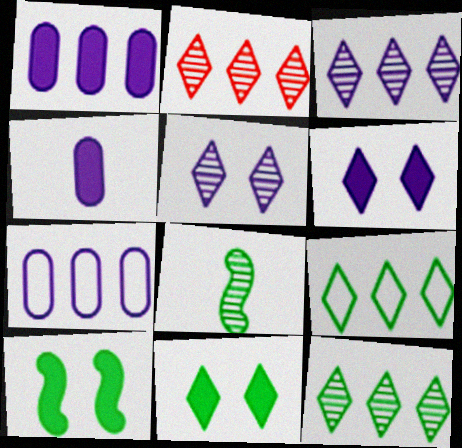[[2, 3, 12]]